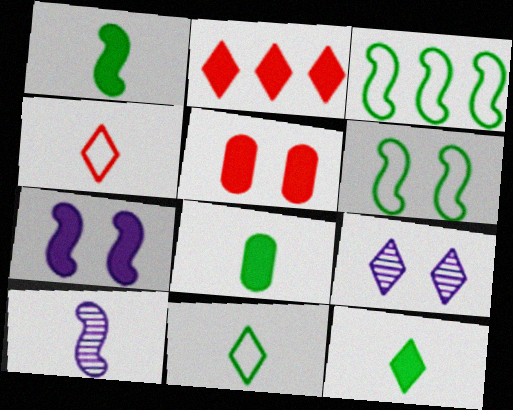[[1, 8, 12], 
[2, 7, 8], 
[2, 9, 11], 
[4, 8, 10], 
[5, 6, 9]]